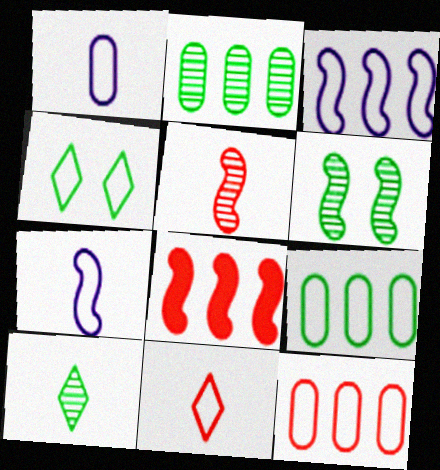[[2, 6, 10], 
[4, 7, 12], 
[6, 7, 8]]